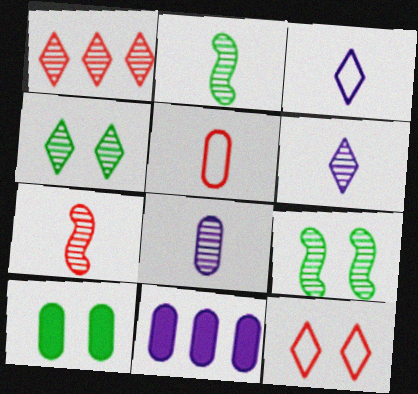[[1, 4, 6], 
[1, 8, 9], 
[2, 11, 12]]